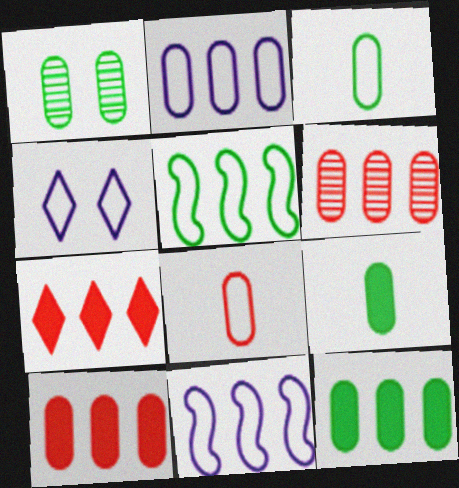[[1, 3, 12], 
[2, 6, 12], 
[4, 5, 8]]